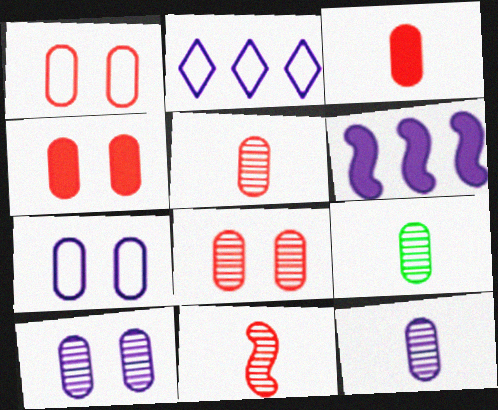[[1, 4, 8], 
[5, 9, 12]]